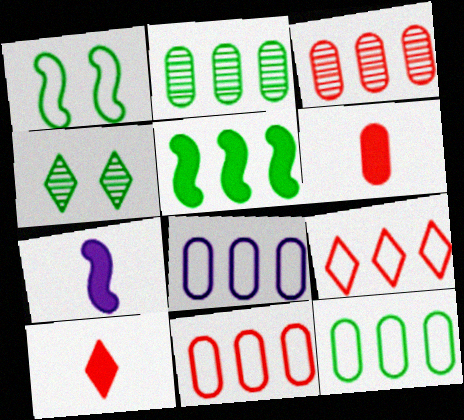[[4, 7, 11], 
[8, 11, 12]]